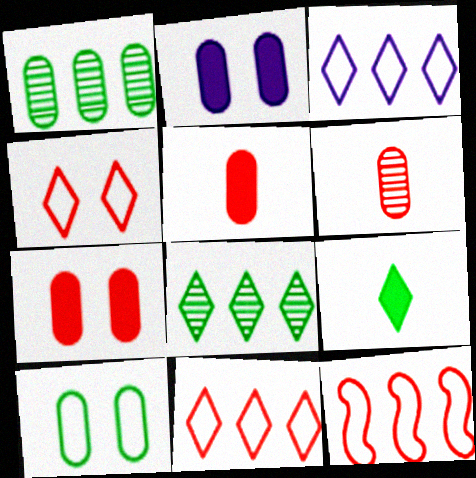[]